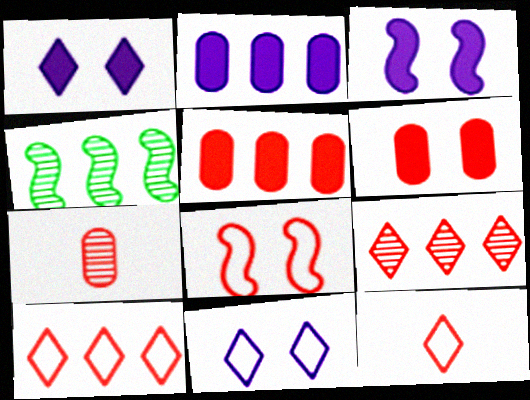[[2, 4, 10]]